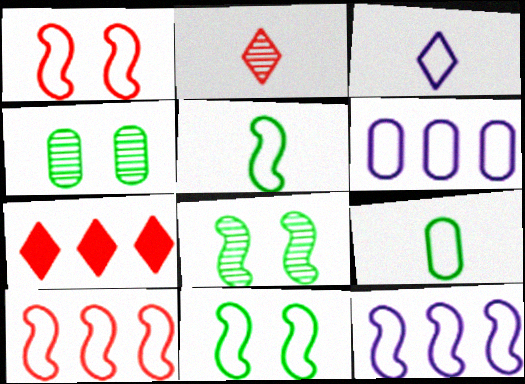[[1, 5, 12]]